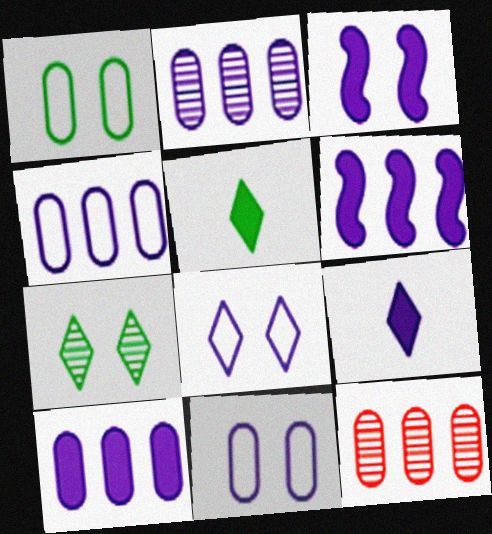[[2, 4, 10], 
[3, 9, 10]]